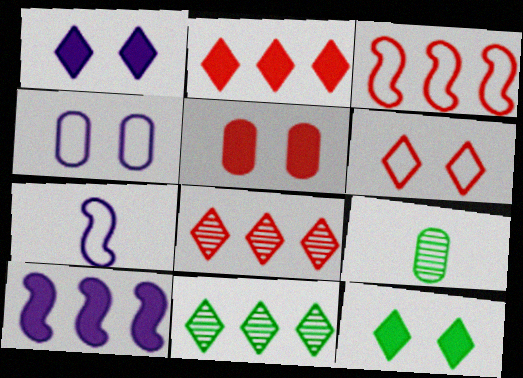[[1, 3, 9], 
[5, 7, 11], 
[6, 9, 10]]